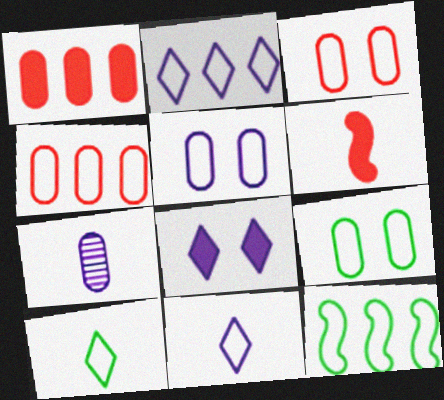[[1, 7, 9], 
[2, 4, 12], 
[3, 5, 9], 
[3, 11, 12], 
[6, 7, 10], 
[9, 10, 12]]